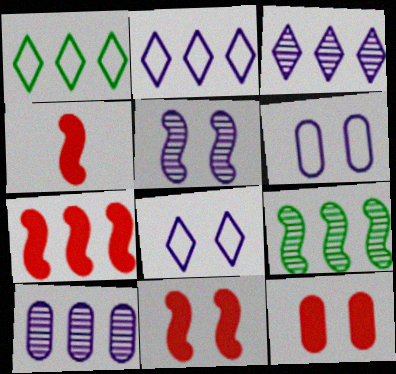[[1, 7, 10], 
[4, 7, 11]]